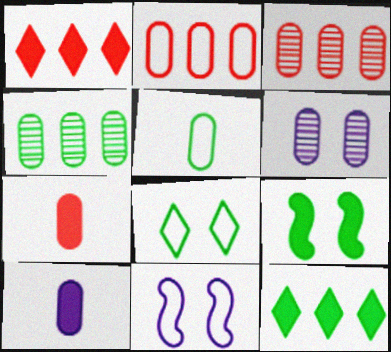[[1, 9, 10]]